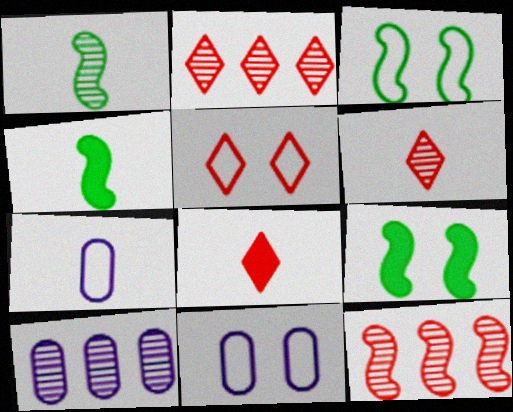[[1, 7, 8], 
[2, 4, 11], 
[2, 5, 8], 
[2, 7, 9], 
[3, 5, 11], 
[3, 8, 10], 
[4, 5, 10], 
[4, 6, 7]]